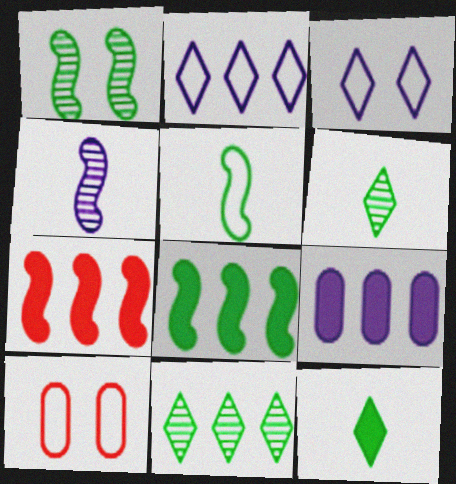[[1, 5, 8], 
[2, 5, 10], 
[3, 4, 9]]